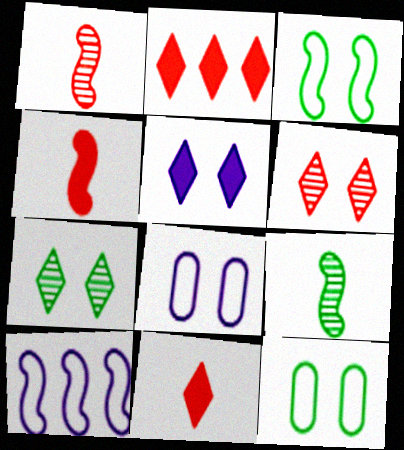[[2, 8, 9]]